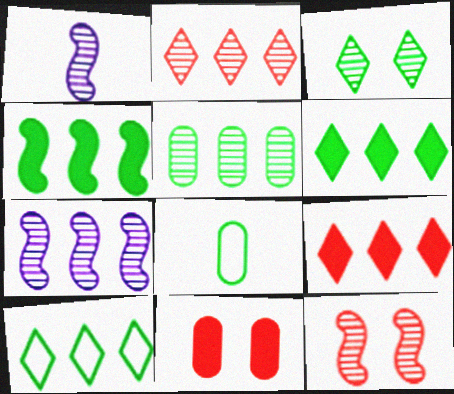[[1, 10, 11], 
[2, 5, 7], 
[3, 4, 8], 
[4, 5, 10]]